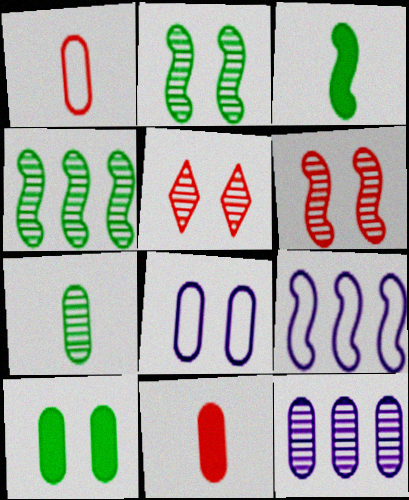[[1, 10, 12], 
[3, 6, 9]]